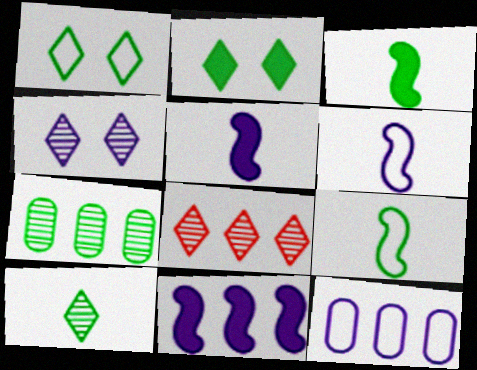[[1, 3, 7], 
[2, 7, 9], 
[4, 5, 12], 
[4, 8, 10]]